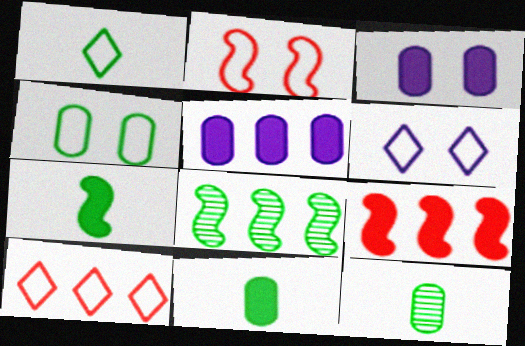[[1, 6, 10], 
[1, 7, 12], 
[2, 4, 6], 
[5, 8, 10], 
[6, 9, 12]]